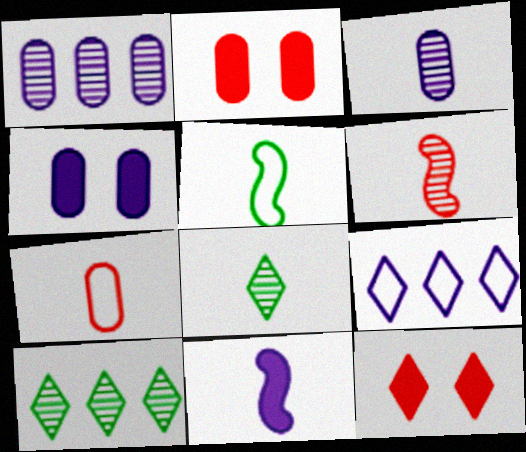[[1, 5, 12], 
[3, 6, 8], 
[5, 6, 11], 
[7, 8, 11], 
[8, 9, 12]]